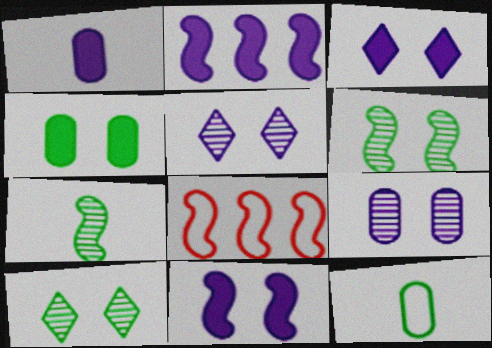[[1, 2, 3], 
[1, 8, 10], 
[7, 8, 11]]